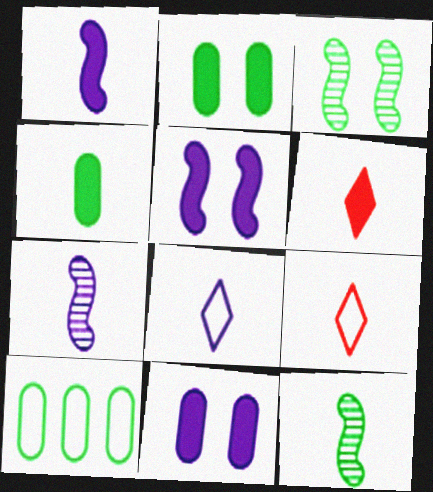[[1, 4, 6], 
[4, 7, 9]]